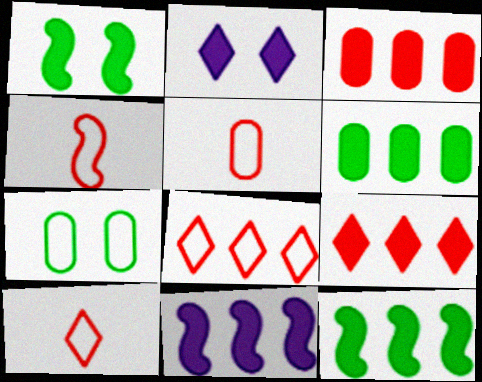[[4, 5, 10], 
[6, 9, 11]]